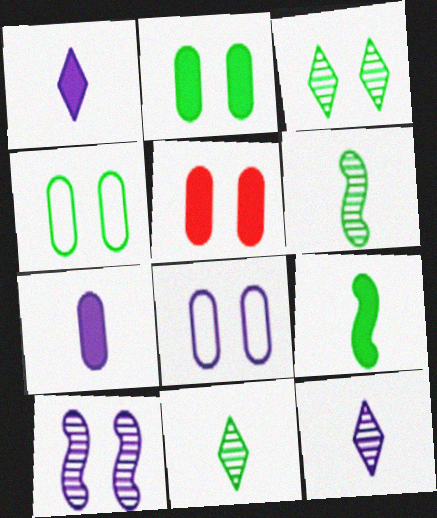[]